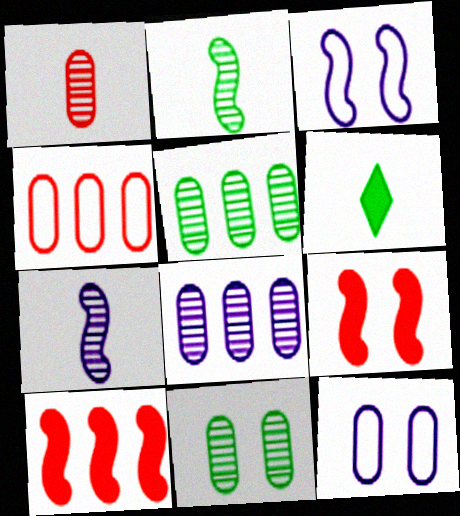[[1, 8, 11], 
[2, 3, 10]]